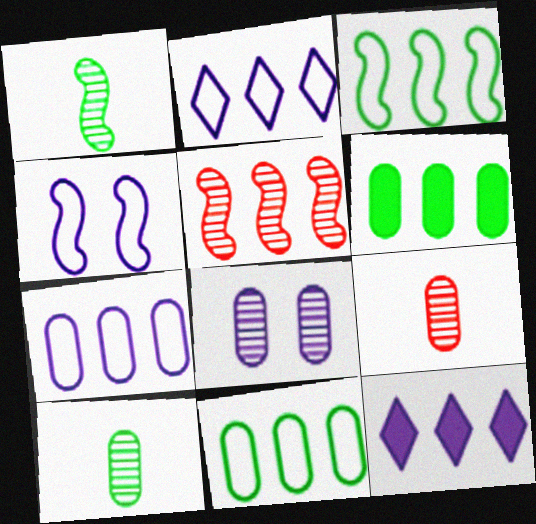[[2, 5, 6], 
[5, 11, 12]]